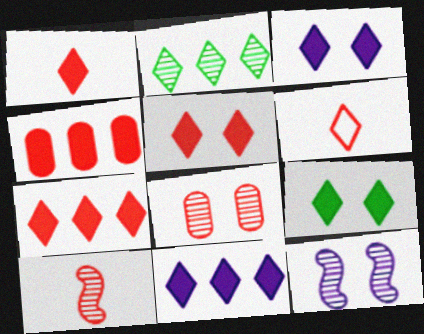[[1, 5, 7], 
[1, 9, 11], 
[2, 3, 6], 
[3, 5, 9]]